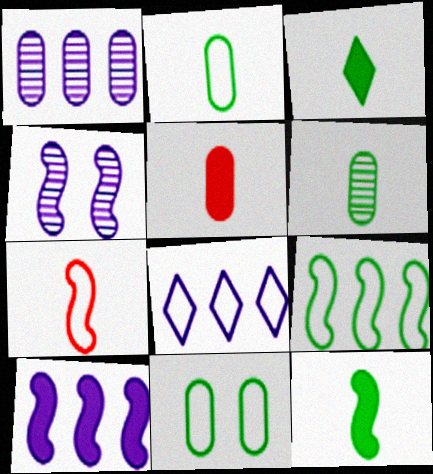[[1, 5, 11], 
[1, 8, 10], 
[7, 8, 11]]